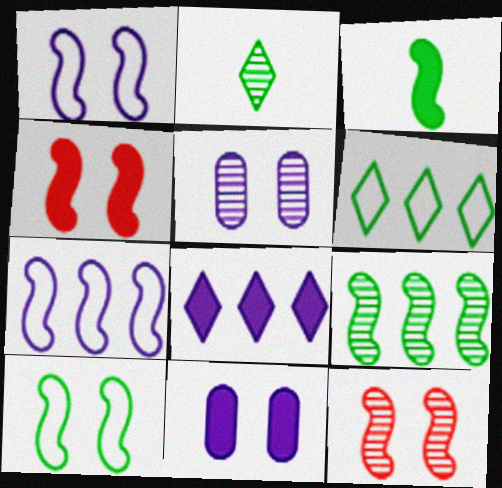[[3, 7, 12], 
[3, 9, 10]]